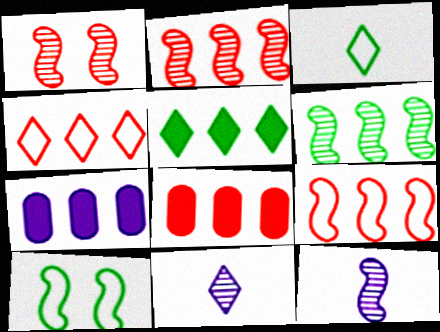[[1, 3, 7], 
[1, 6, 12], 
[2, 4, 8], 
[4, 6, 7], 
[8, 10, 11]]